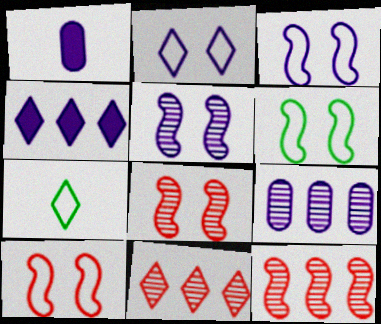[[1, 6, 11], 
[3, 6, 10]]